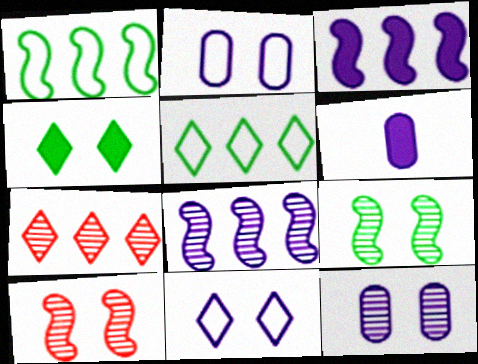[[2, 4, 10], 
[5, 6, 10], 
[6, 8, 11]]